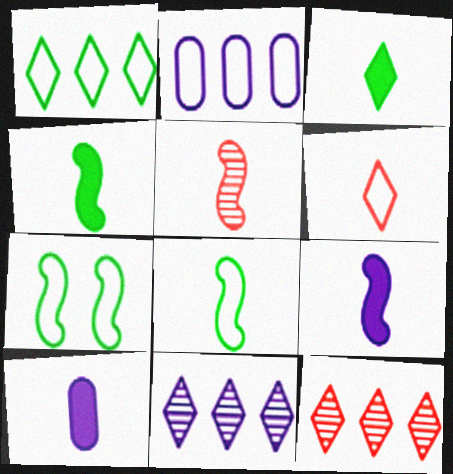[[2, 6, 7], 
[5, 8, 9], 
[7, 10, 12]]